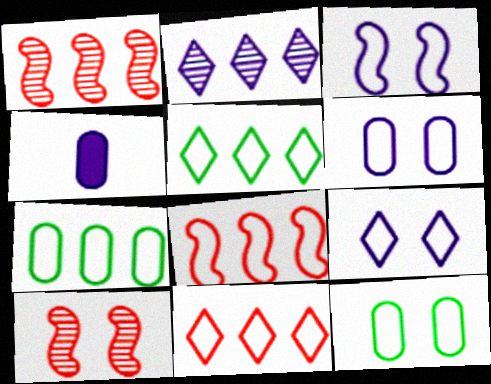[[2, 3, 4], 
[3, 6, 9], 
[4, 5, 10]]